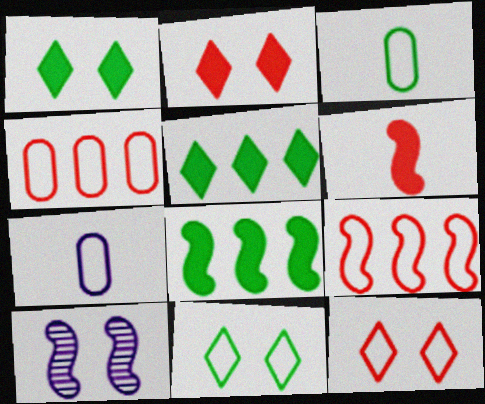[[7, 9, 11]]